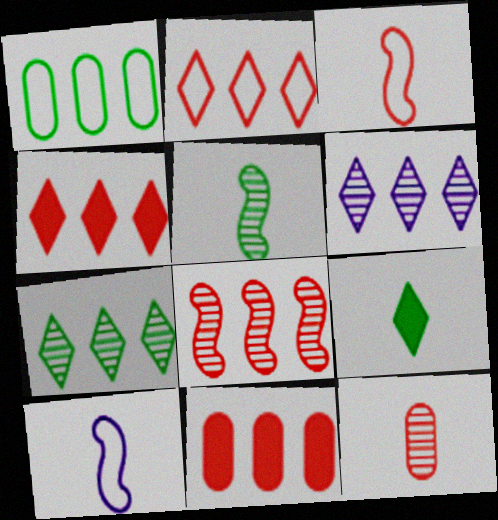[[2, 8, 11], 
[9, 10, 12]]